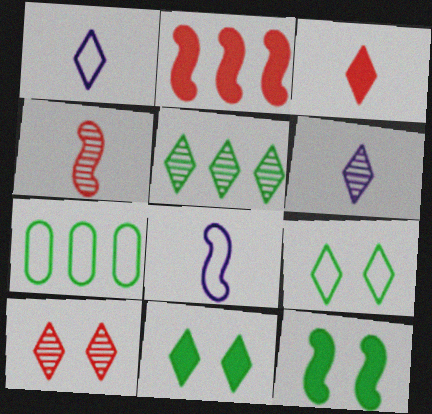[[5, 6, 10]]